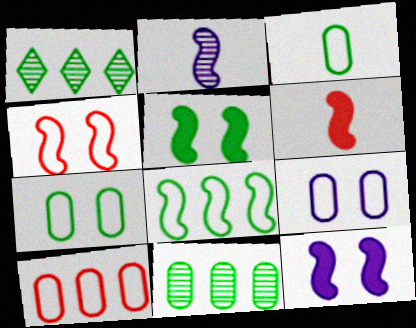[[1, 3, 5], 
[1, 6, 9], 
[3, 9, 10]]